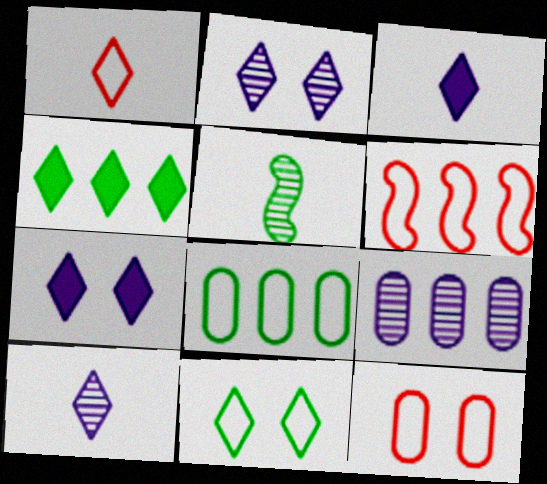[[1, 2, 4], 
[1, 6, 12], 
[4, 6, 9]]